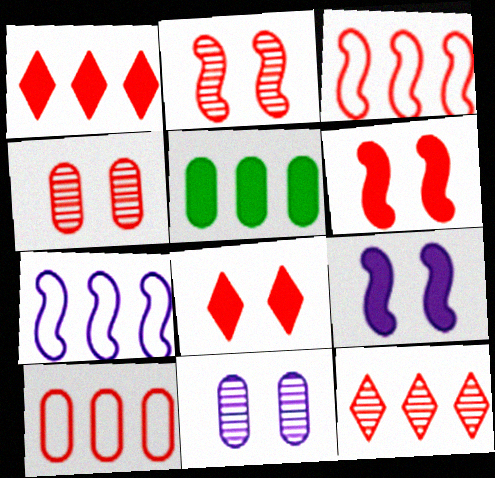[[5, 7, 12]]